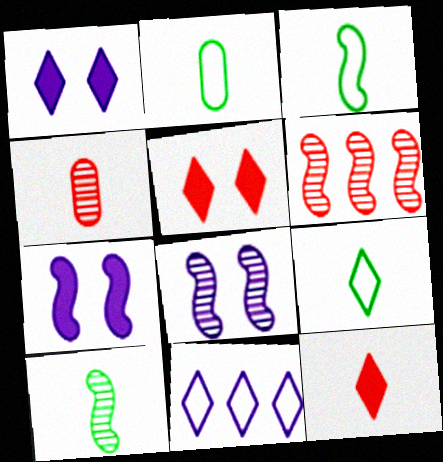[[1, 2, 6], 
[2, 3, 9], 
[3, 6, 7], 
[6, 8, 10]]